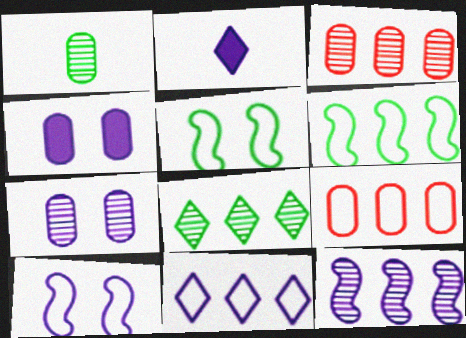[[1, 3, 7], 
[1, 4, 9], 
[2, 3, 5], 
[3, 8, 12], 
[6, 9, 11]]